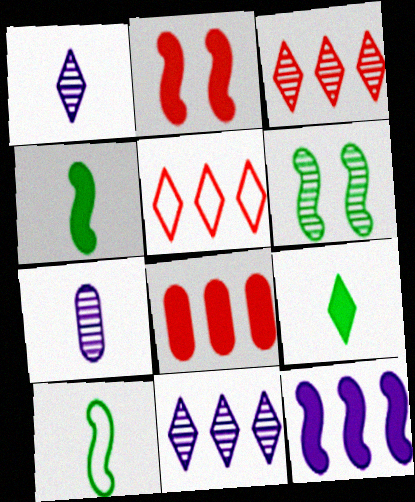[[2, 4, 12], 
[3, 6, 7]]